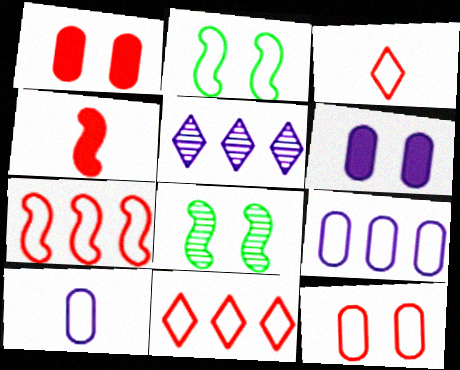[[2, 3, 9], 
[2, 10, 11], 
[3, 7, 12]]